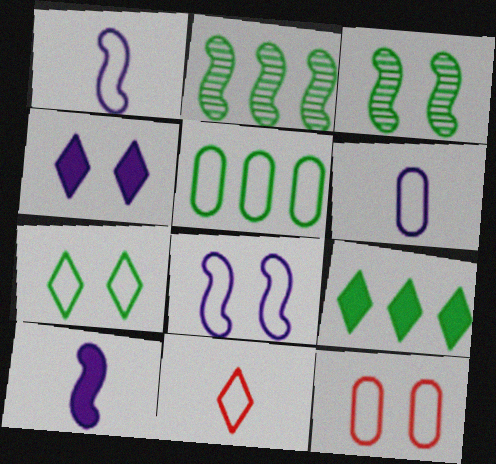[[2, 5, 9], 
[3, 4, 12], 
[5, 6, 12], 
[5, 8, 11], 
[7, 8, 12]]